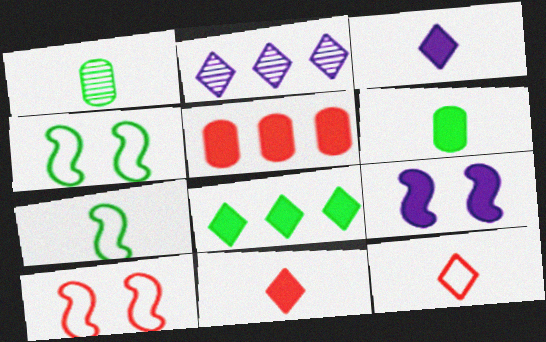[[1, 4, 8], 
[2, 6, 10]]